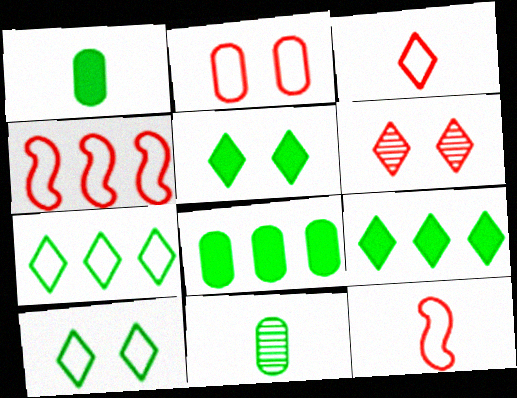[[2, 3, 4]]